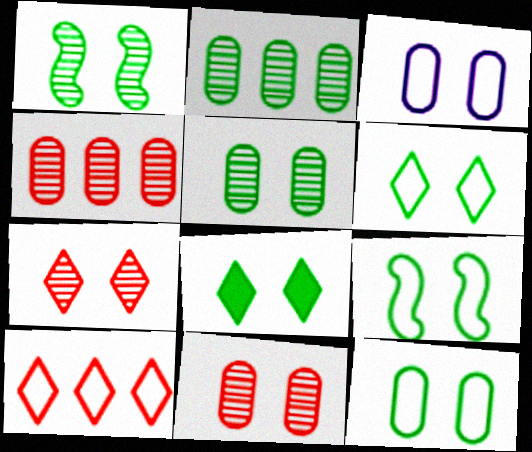[[1, 8, 12], 
[5, 8, 9], 
[6, 9, 12]]